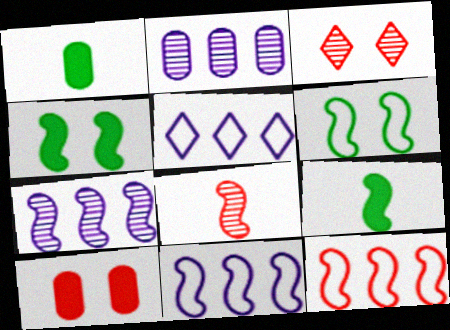[[1, 3, 11], 
[4, 8, 11]]